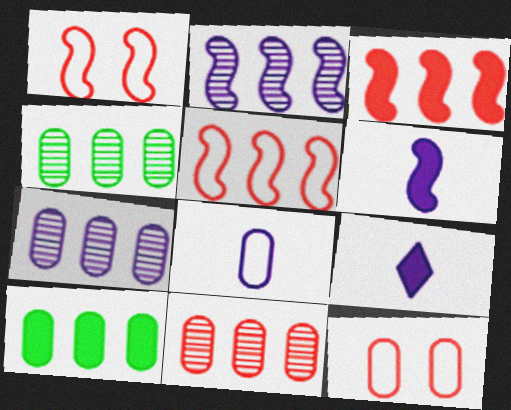[[1, 4, 9], 
[4, 7, 11]]